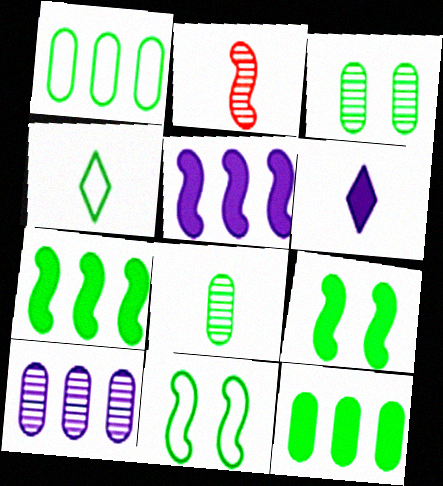[[1, 4, 11], 
[2, 5, 11], 
[3, 4, 7]]